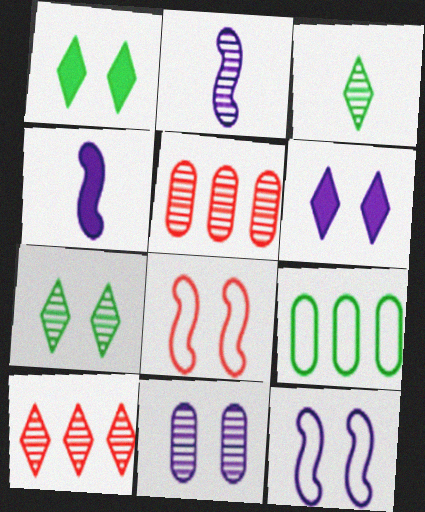[[1, 8, 11], 
[2, 5, 7], 
[6, 11, 12]]